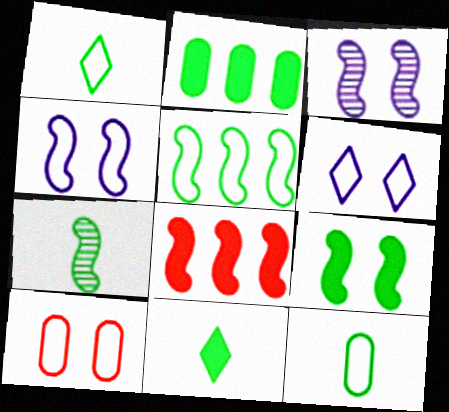[[2, 9, 11], 
[4, 7, 8], 
[5, 7, 9], 
[7, 11, 12]]